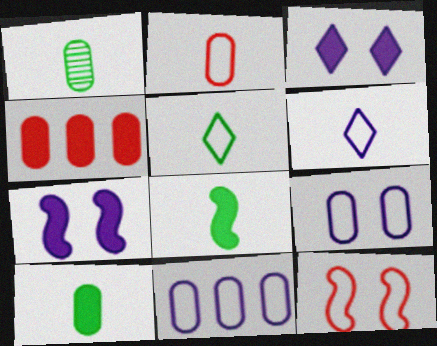[[1, 4, 9], 
[1, 5, 8], 
[3, 4, 8], 
[5, 11, 12]]